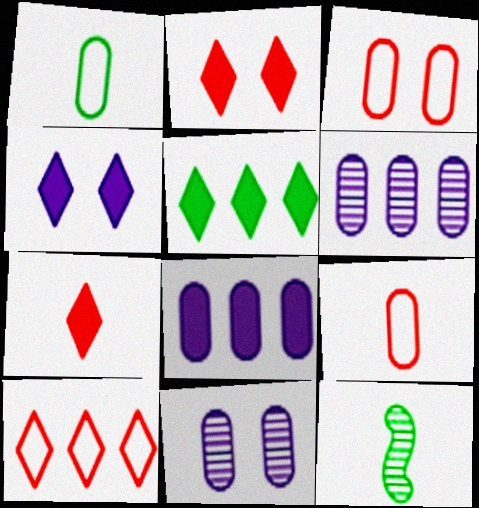[[4, 5, 7]]